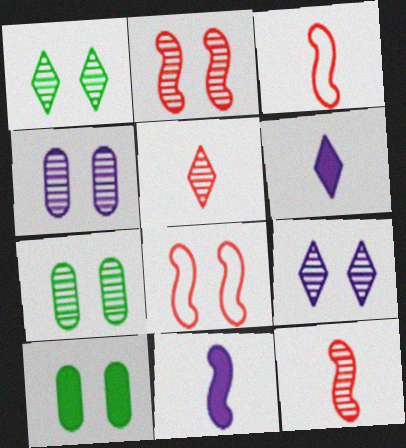[[1, 2, 4], 
[2, 7, 9], 
[8, 9, 10]]